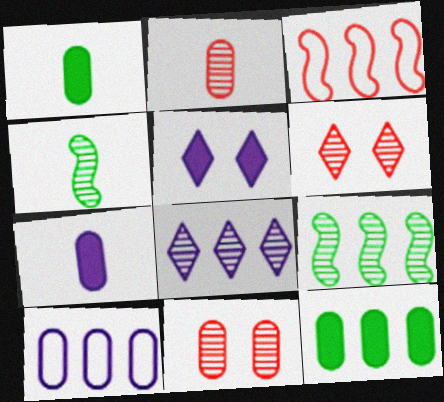[[1, 10, 11], 
[3, 8, 12], 
[4, 8, 11]]